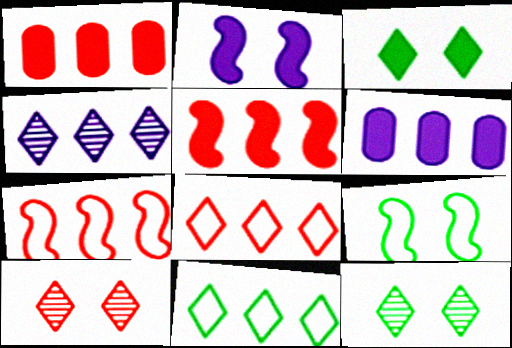[]